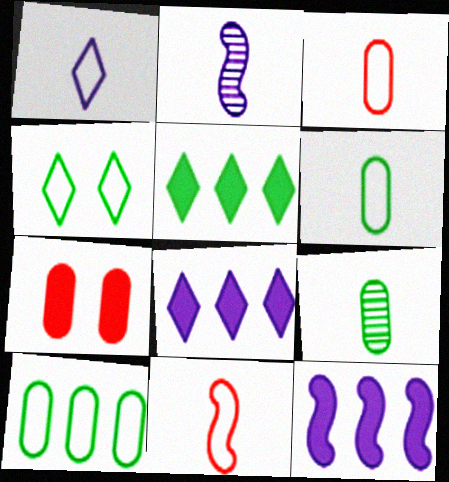[[1, 6, 11]]